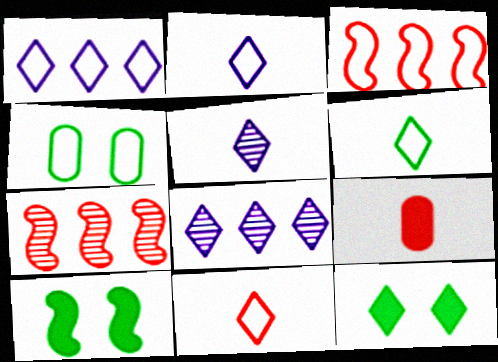[[2, 3, 4], 
[2, 6, 11], 
[8, 11, 12]]